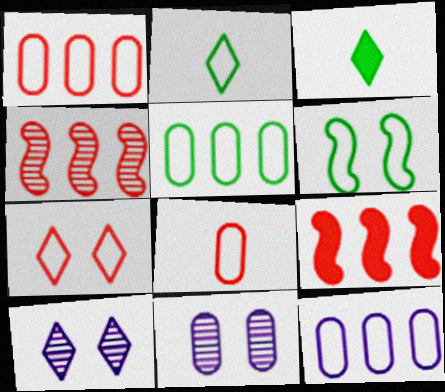[[1, 5, 12], 
[2, 5, 6], 
[2, 9, 11]]